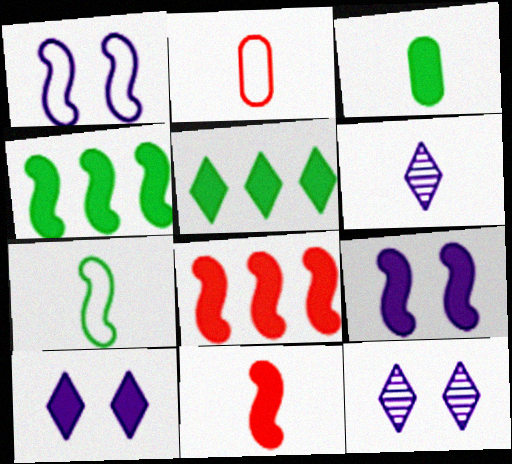[[2, 4, 12], 
[3, 8, 10], 
[4, 9, 11]]